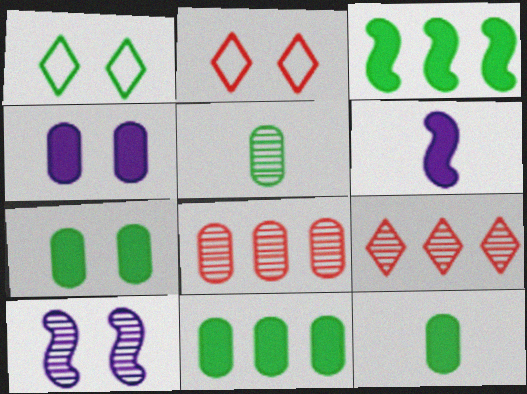[[1, 3, 5], 
[1, 6, 8], 
[2, 7, 10], 
[5, 9, 10], 
[7, 11, 12]]